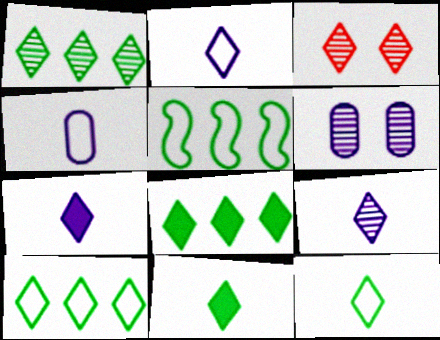[[1, 3, 9], 
[1, 8, 10], 
[2, 3, 8], 
[2, 7, 9], 
[3, 7, 10]]